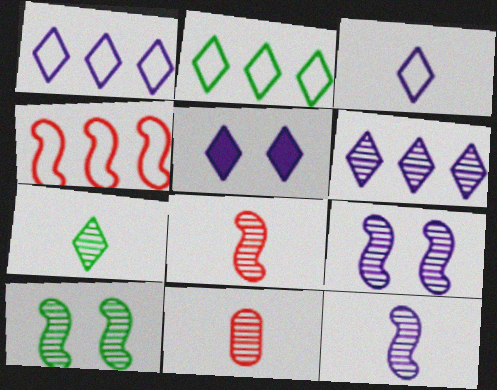[[3, 5, 6], 
[6, 10, 11], 
[7, 11, 12]]